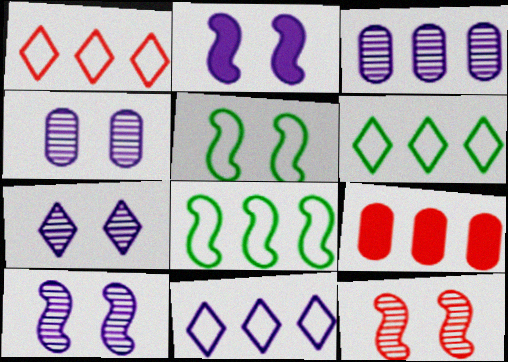[[1, 6, 11], 
[2, 5, 12], 
[4, 7, 10]]